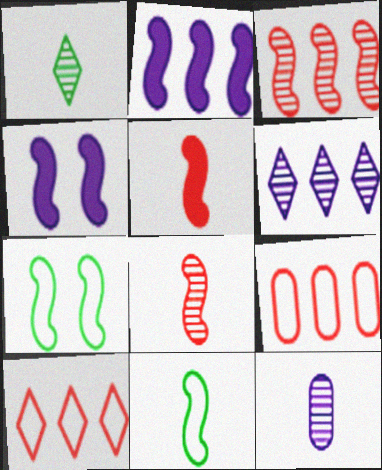[[1, 4, 9], 
[1, 8, 12], 
[2, 7, 8], 
[3, 4, 11]]